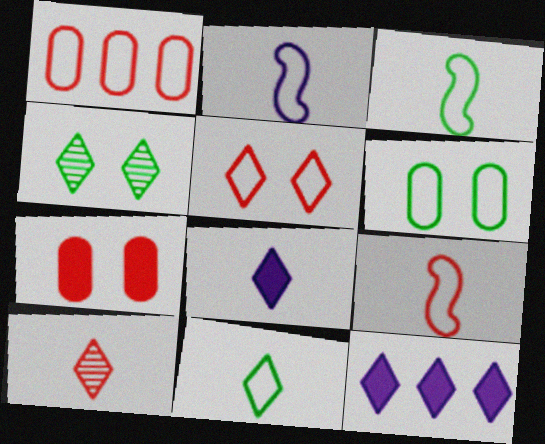[[1, 5, 9], 
[2, 3, 9], 
[8, 10, 11]]